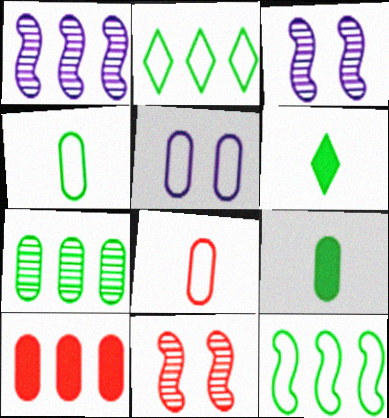[[1, 2, 10]]